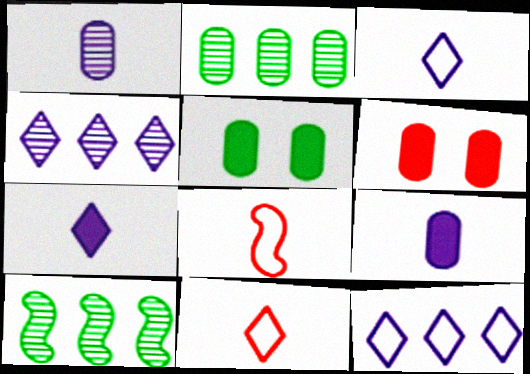[[3, 6, 10], 
[4, 5, 8]]